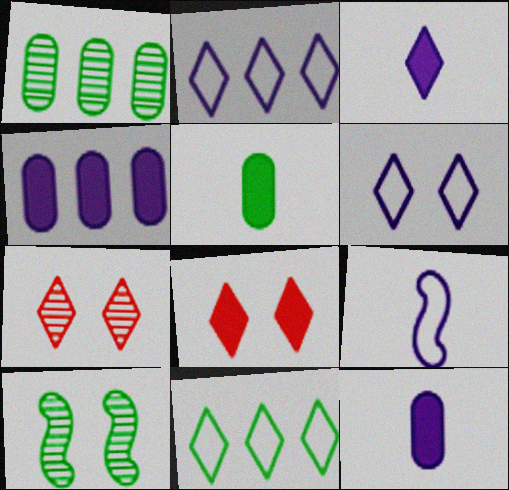[[1, 8, 9], 
[3, 7, 11], 
[5, 10, 11]]